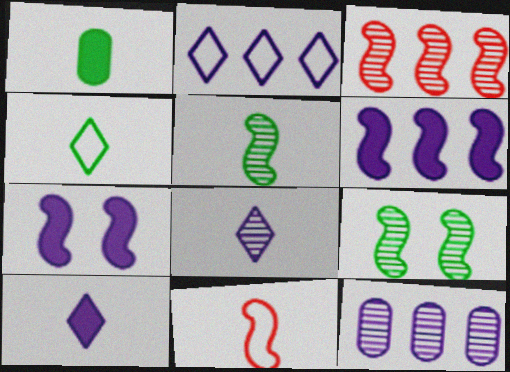[[1, 4, 5], 
[1, 8, 11], 
[2, 6, 12], 
[6, 9, 11]]